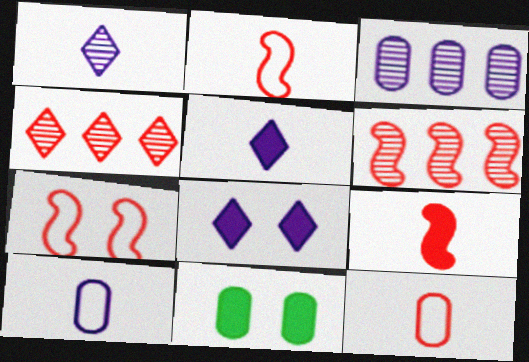[[3, 11, 12], 
[6, 7, 9]]